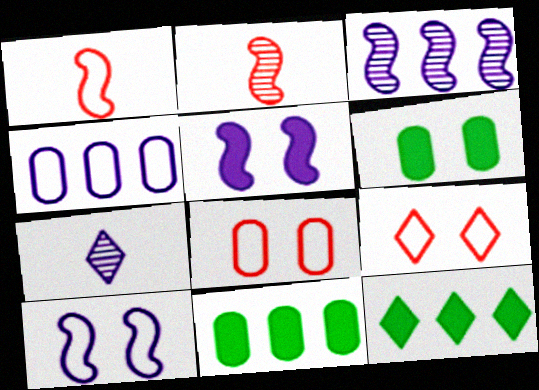[[4, 5, 7], 
[7, 9, 12]]